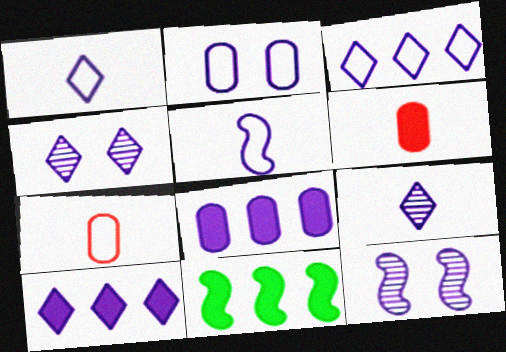[[1, 4, 10], 
[1, 8, 12], 
[2, 3, 5], 
[4, 5, 8], 
[4, 7, 11]]